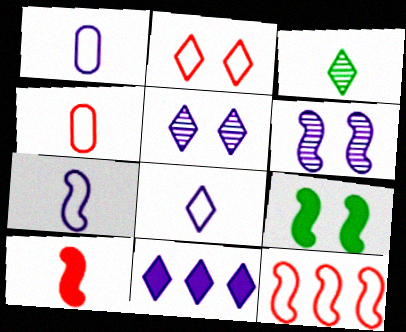[[1, 3, 10], 
[1, 6, 11], 
[1, 7, 8], 
[2, 3, 11], 
[2, 4, 12], 
[5, 8, 11]]